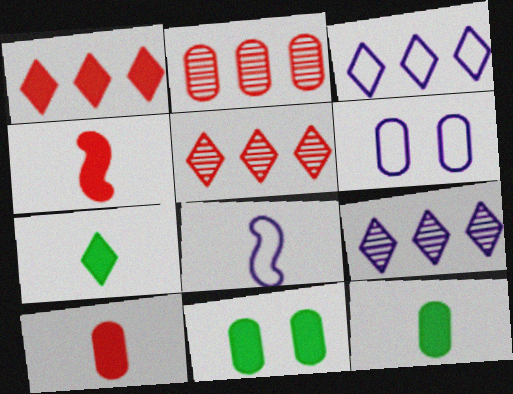[[2, 6, 12], 
[3, 6, 8], 
[5, 8, 11]]